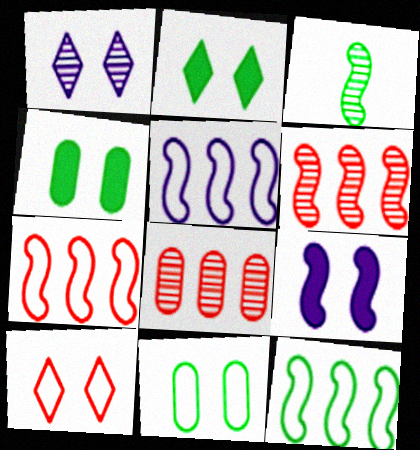[[1, 2, 10], 
[1, 3, 8], 
[3, 7, 9], 
[5, 7, 12]]